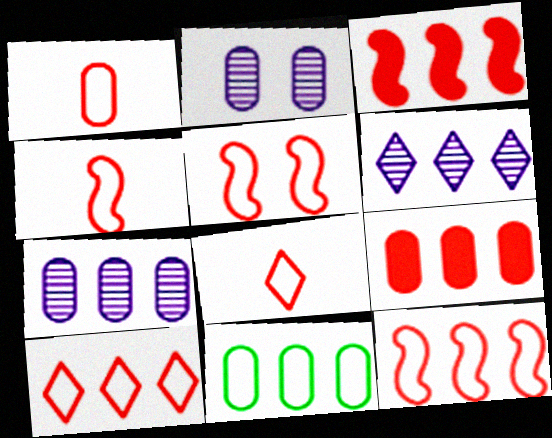[[1, 4, 8], 
[1, 5, 10], 
[3, 6, 11], 
[4, 5, 12], 
[7, 9, 11]]